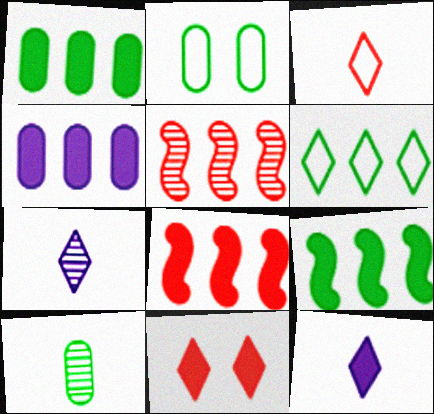[[1, 2, 10], 
[2, 5, 12], 
[2, 7, 8], 
[4, 5, 6], 
[6, 7, 11]]